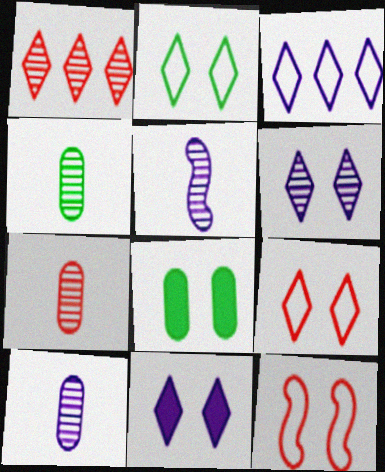[[4, 7, 10], 
[6, 8, 12]]